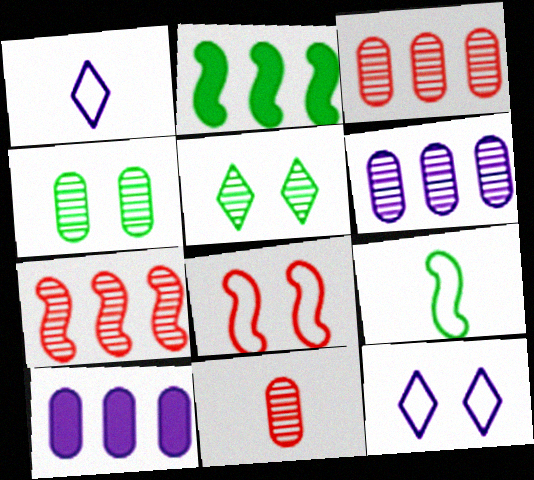[[2, 11, 12], 
[4, 6, 11]]